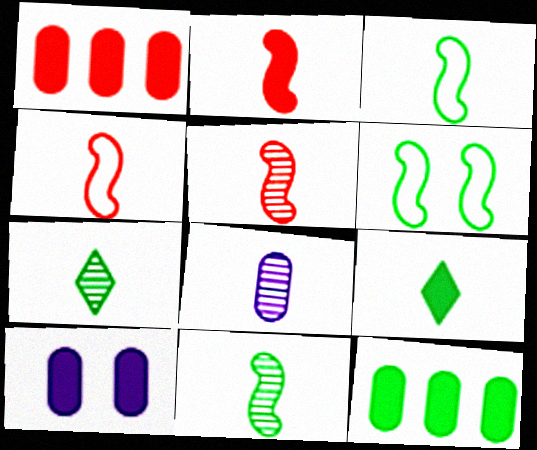[[2, 4, 5], 
[4, 8, 9], 
[5, 7, 8], 
[6, 7, 12]]